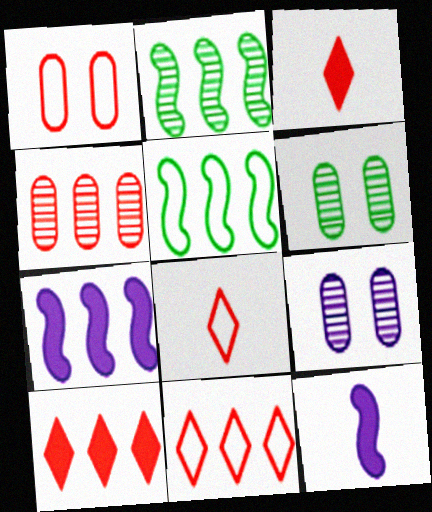[[3, 5, 9], 
[6, 7, 8], 
[6, 11, 12]]